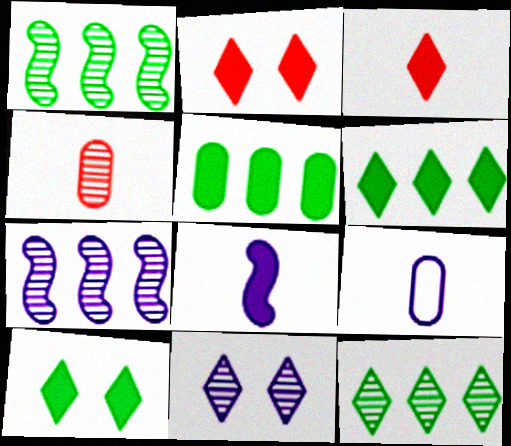[[1, 2, 9], 
[1, 4, 11], 
[2, 5, 8]]